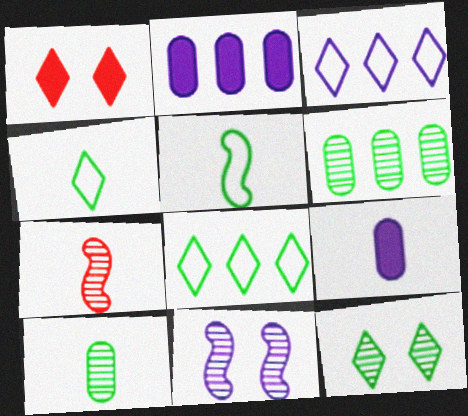[[3, 9, 11], 
[4, 7, 9]]